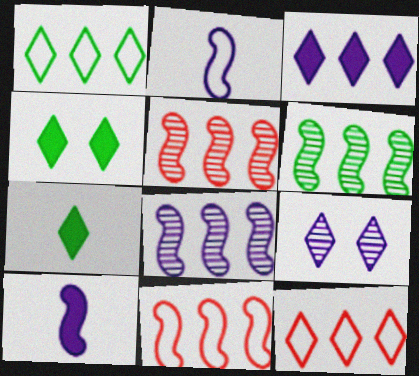[[5, 6, 8], 
[7, 9, 12]]